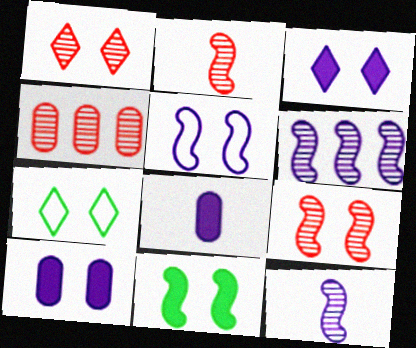[[1, 2, 4], 
[1, 3, 7], 
[5, 9, 11], 
[7, 9, 10]]